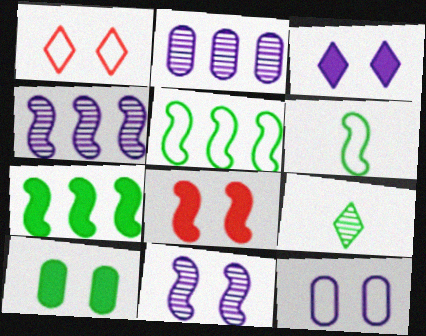[[1, 10, 11], 
[3, 8, 10], 
[3, 11, 12], 
[4, 6, 8], 
[5, 9, 10]]